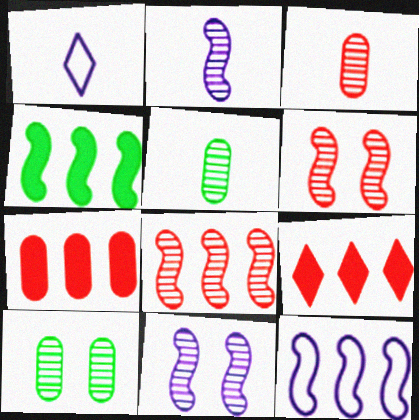[[4, 8, 12]]